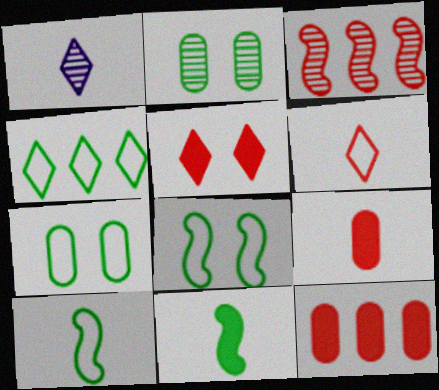[[1, 2, 3], 
[1, 4, 5], 
[1, 8, 12], 
[1, 9, 10], 
[2, 4, 11], 
[4, 7, 10]]